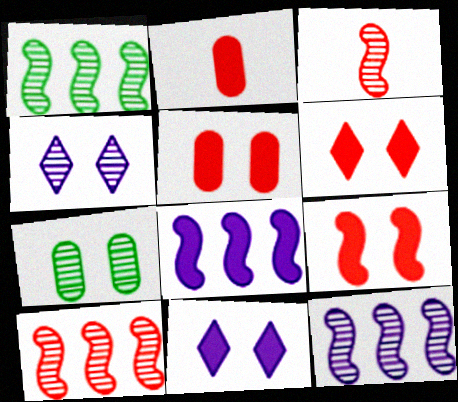[[1, 10, 12], 
[5, 6, 9]]